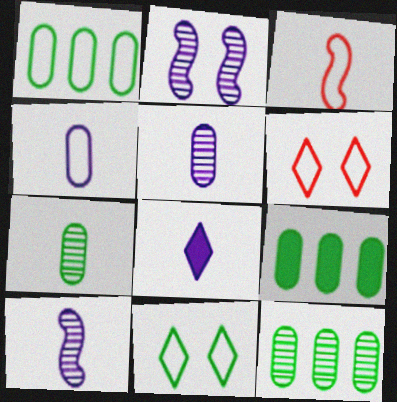[[1, 9, 12], 
[3, 7, 8], 
[4, 8, 10], 
[6, 9, 10]]